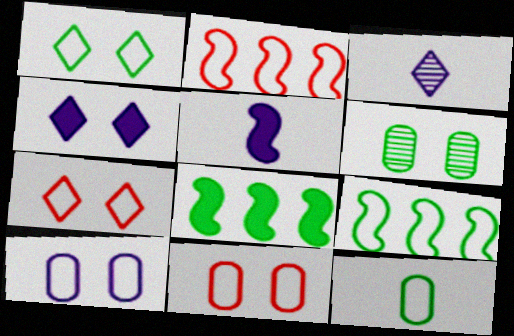[[1, 9, 12], 
[3, 8, 11]]